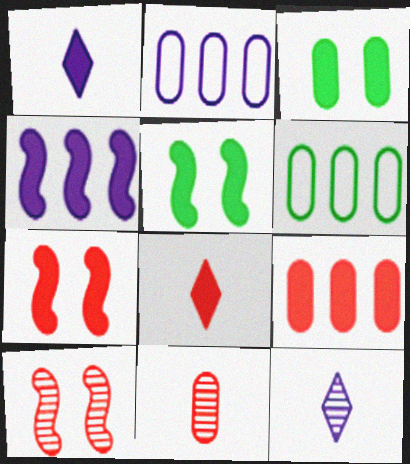[[1, 5, 9], 
[1, 6, 10], 
[2, 3, 11], 
[3, 4, 8], 
[6, 7, 12], 
[7, 8, 9]]